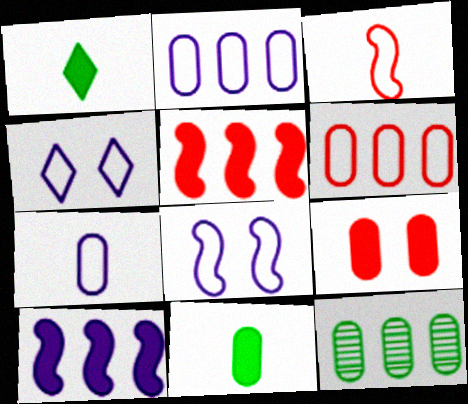[[1, 9, 10], 
[7, 9, 12]]